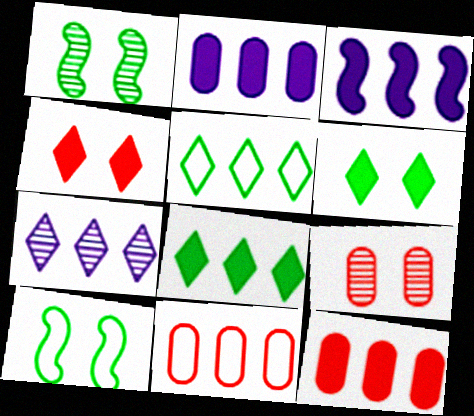[[3, 8, 12]]